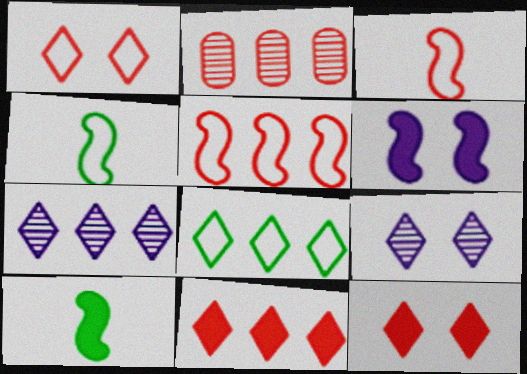[[2, 3, 12], 
[2, 5, 11], 
[7, 8, 11]]